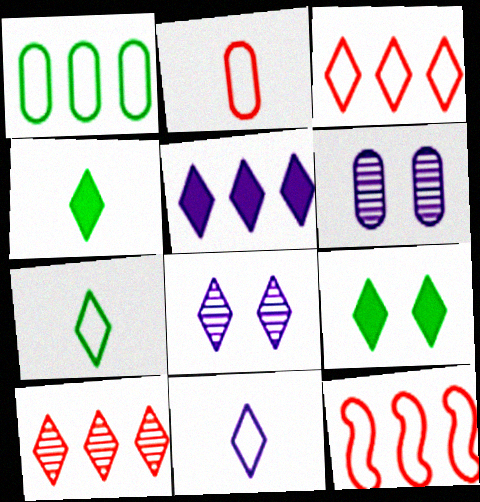[[3, 4, 8], 
[4, 6, 12], 
[5, 8, 11], 
[9, 10, 11]]